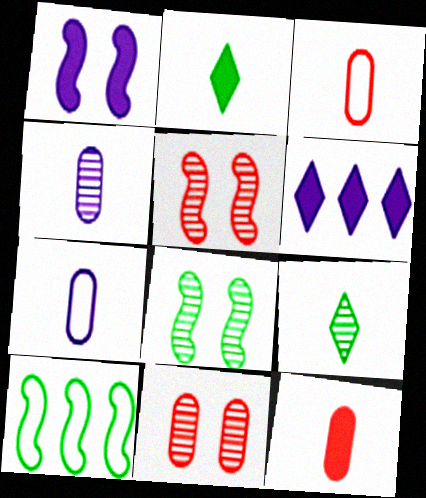[[3, 6, 8]]